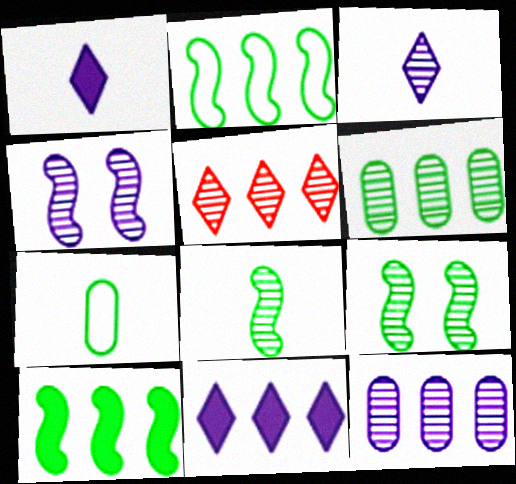[[3, 4, 12]]